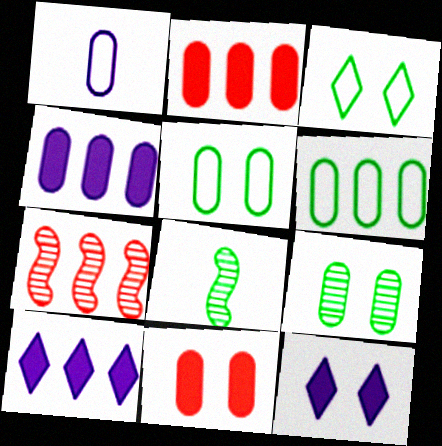[[1, 2, 9], 
[6, 7, 10]]